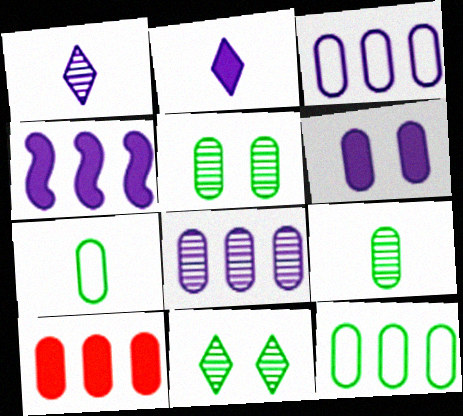[[2, 4, 6], 
[8, 10, 12]]